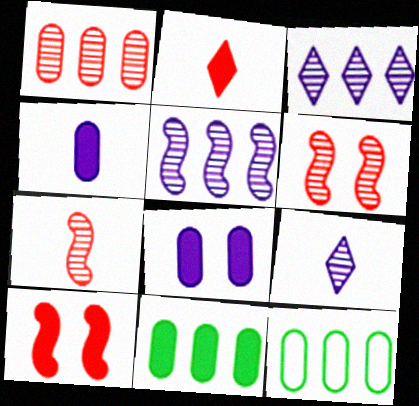[[9, 10, 12]]